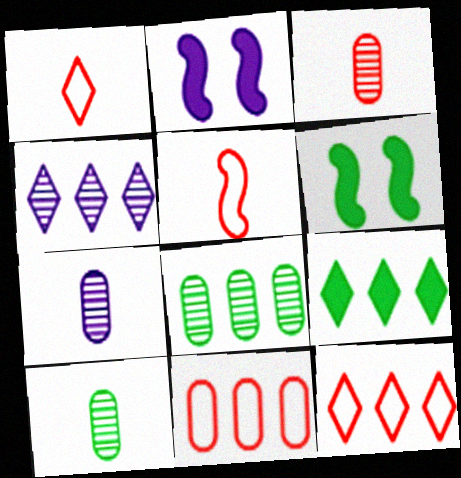[[1, 2, 8], 
[2, 10, 12], 
[3, 7, 10], 
[4, 9, 12], 
[6, 7, 12]]